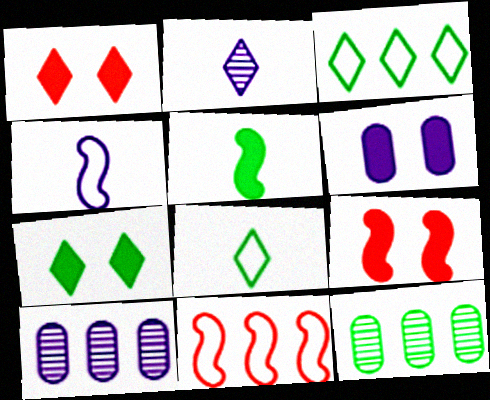[[1, 2, 3], 
[1, 4, 12], 
[6, 7, 9], 
[8, 9, 10]]